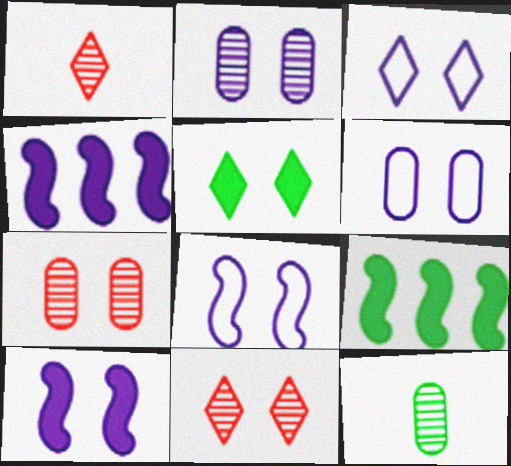[[1, 6, 9], 
[2, 3, 10], 
[3, 5, 11], 
[3, 6, 8], 
[5, 7, 8]]